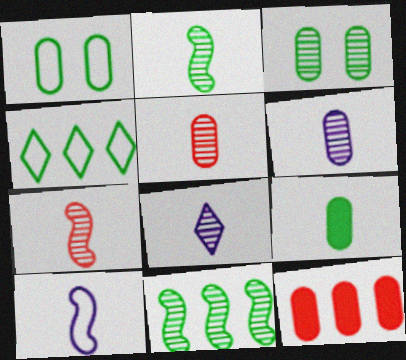[[1, 6, 12], 
[2, 5, 8]]